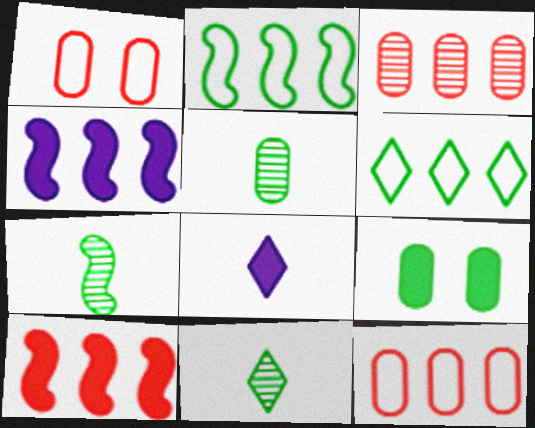[[1, 4, 11], 
[2, 9, 11], 
[3, 4, 6], 
[5, 7, 11], 
[6, 7, 9], 
[8, 9, 10]]